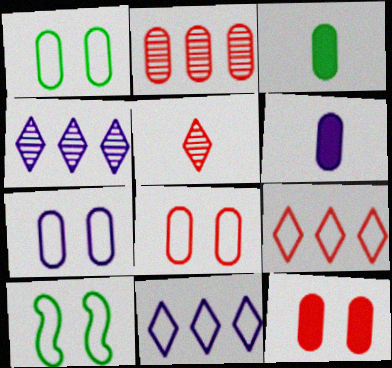[[1, 2, 6], 
[1, 7, 8], 
[2, 3, 7]]